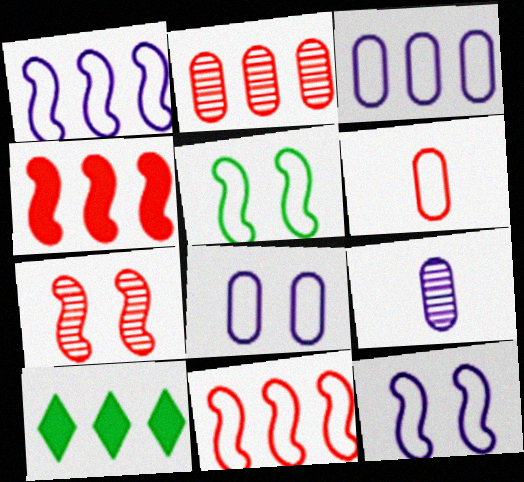[[1, 2, 10]]